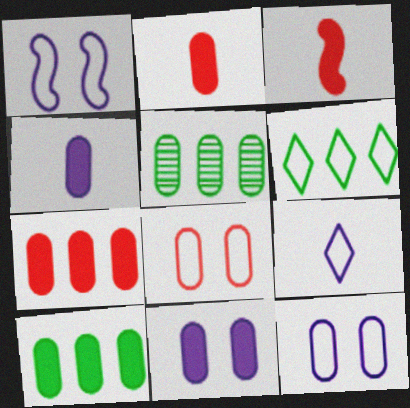[[2, 5, 12], 
[2, 10, 11], 
[4, 5, 8]]